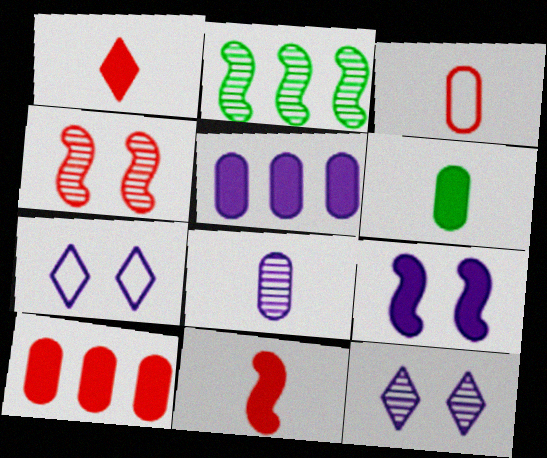[[3, 6, 8]]